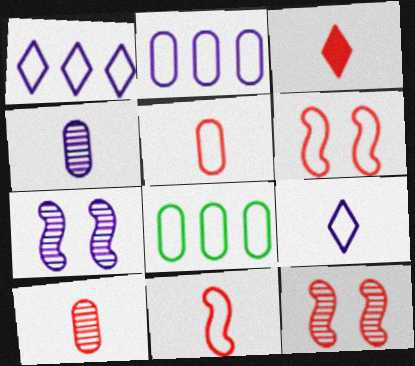[[3, 7, 8], 
[3, 10, 11], 
[6, 8, 9]]